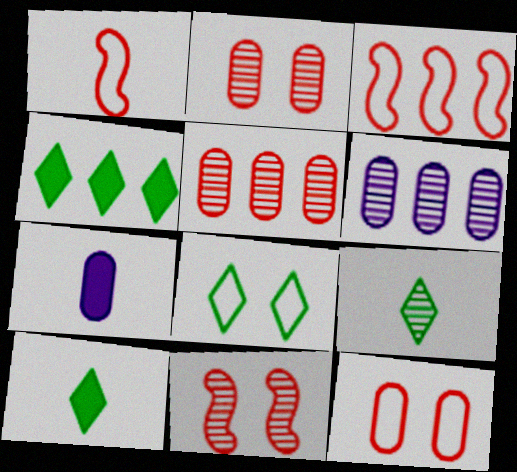[[1, 7, 9], 
[3, 4, 6], 
[4, 8, 9], 
[6, 9, 11]]